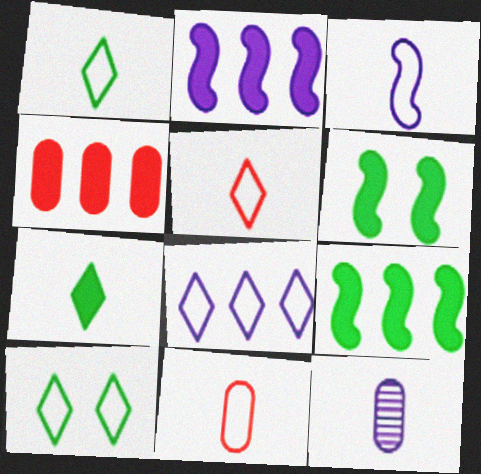[[1, 3, 11], 
[5, 8, 10]]